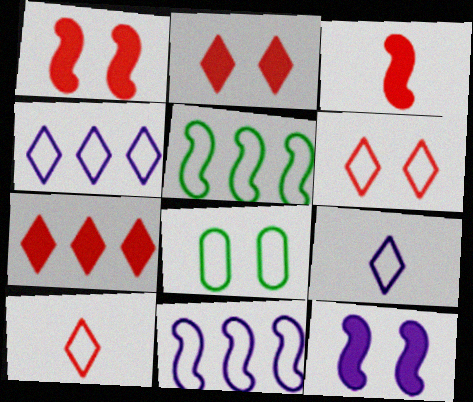[[8, 10, 11]]